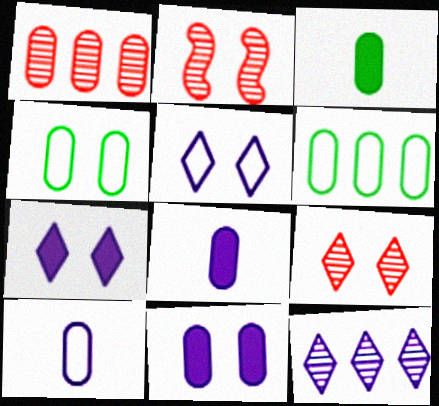[[1, 4, 8], 
[2, 4, 7]]